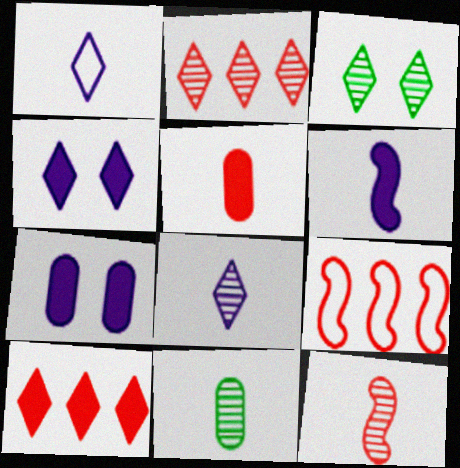[[1, 3, 10], 
[2, 3, 8], 
[4, 9, 11], 
[8, 11, 12]]